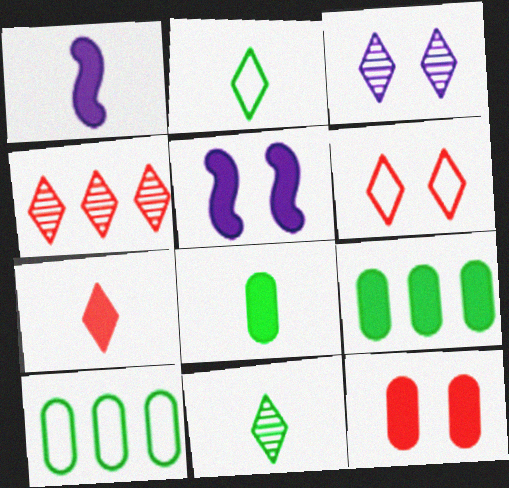[[1, 7, 8], 
[3, 4, 11], 
[4, 6, 7], 
[5, 7, 9]]